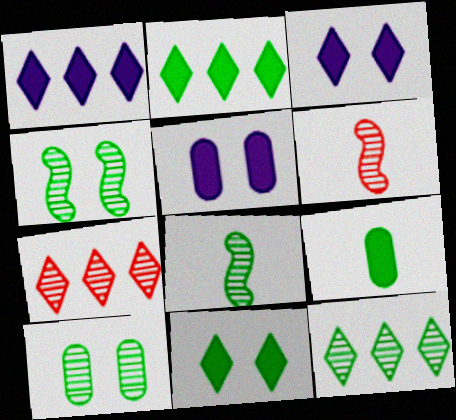[[8, 10, 12]]